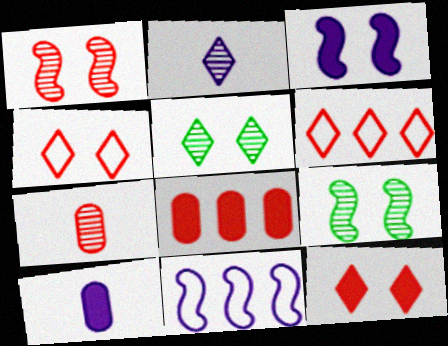[[6, 9, 10]]